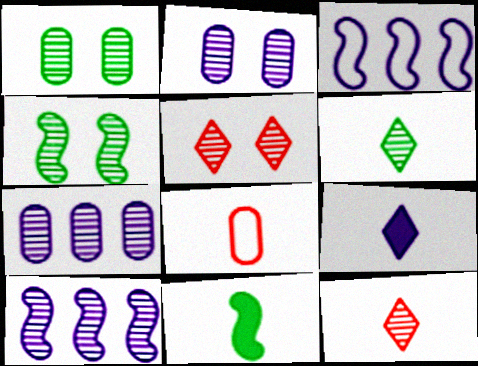[[1, 10, 12], 
[2, 3, 9], 
[2, 4, 5], 
[4, 7, 12]]